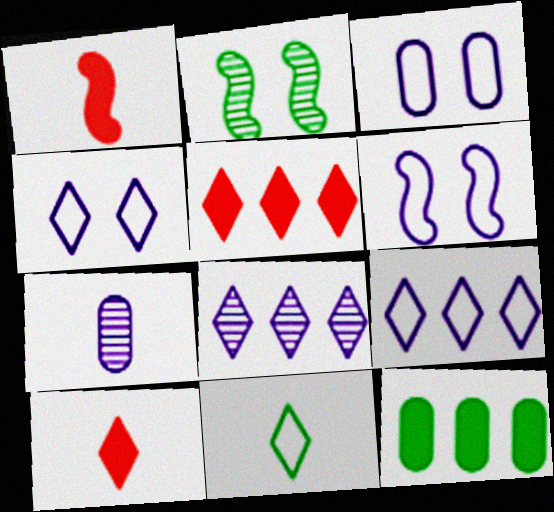[[1, 7, 11], 
[2, 11, 12], 
[3, 4, 6]]